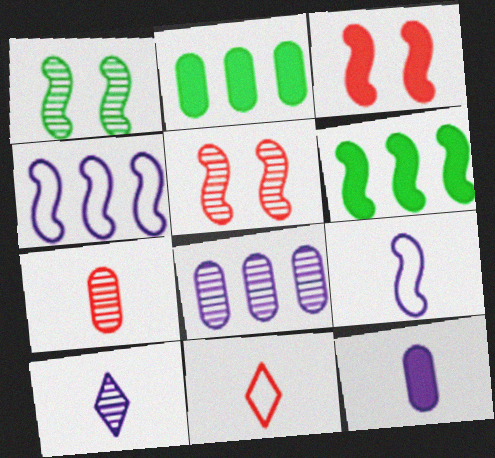[[5, 6, 9], 
[9, 10, 12]]